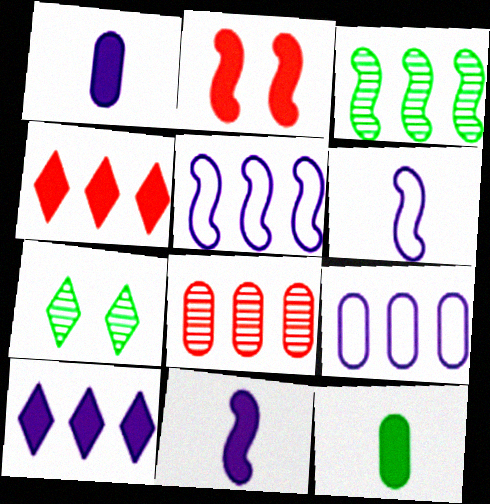[[2, 3, 6], 
[2, 10, 12], 
[3, 4, 9]]